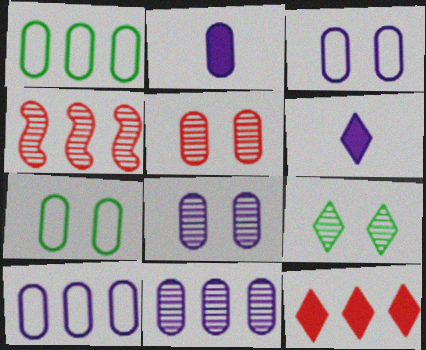[[1, 2, 5], 
[2, 3, 11], 
[2, 8, 10], 
[4, 6, 7]]